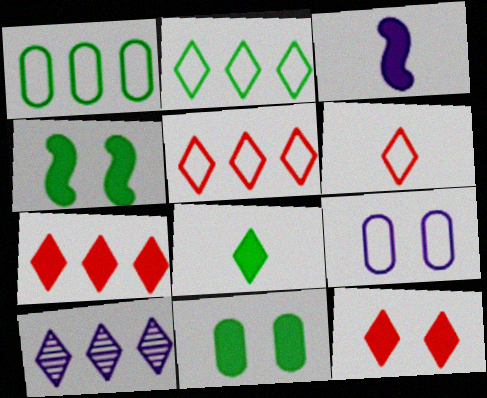[[2, 7, 10], 
[3, 7, 11], 
[3, 9, 10]]